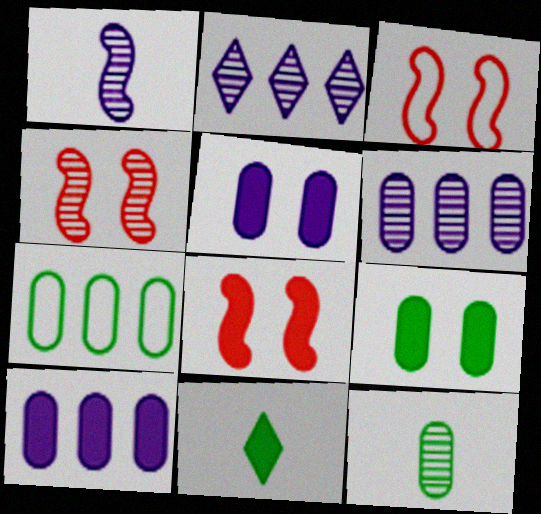[[2, 4, 12], 
[3, 4, 8], 
[3, 6, 11], 
[7, 9, 12], 
[8, 10, 11]]